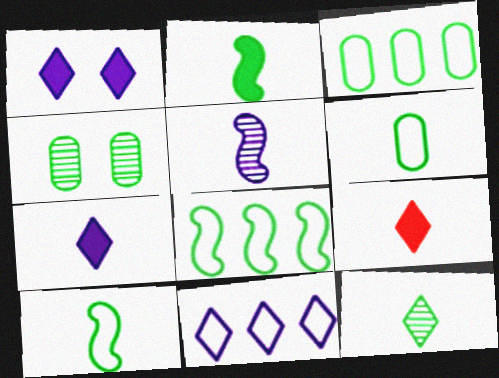[[2, 6, 12], 
[5, 6, 9]]